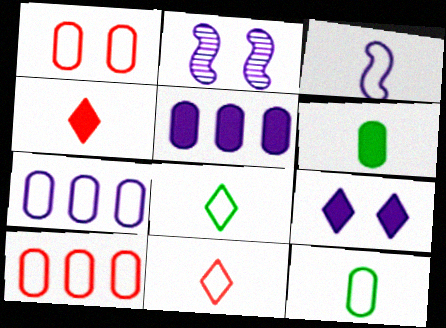[[1, 7, 12], 
[3, 11, 12]]